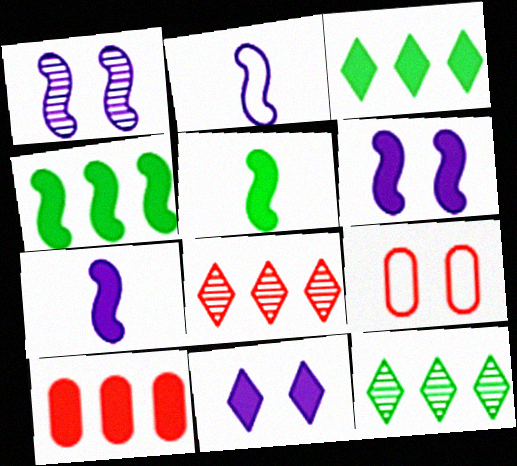[[5, 10, 11], 
[7, 9, 12]]